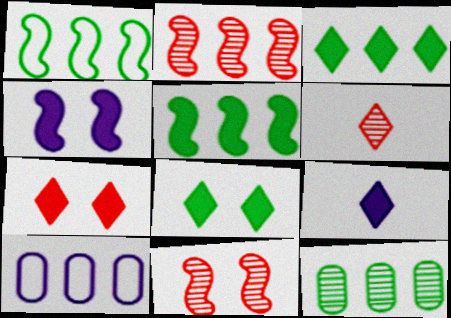[[1, 3, 12], 
[2, 3, 10], 
[3, 7, 9]]